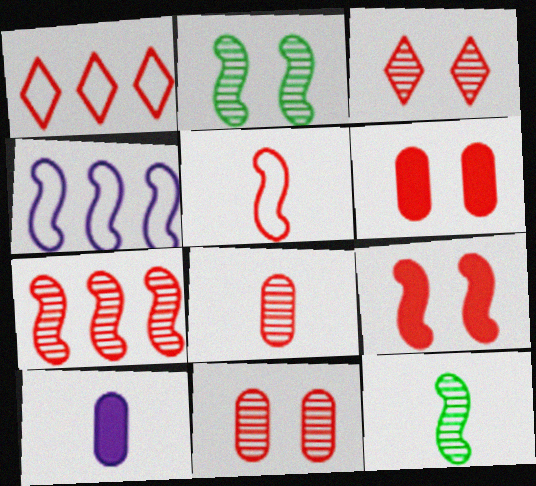[[1, 2, 10], 
[1, 8, 9], 
[3, 7, 8], 
[4, 9, 12], 
[5, 7, 9]]